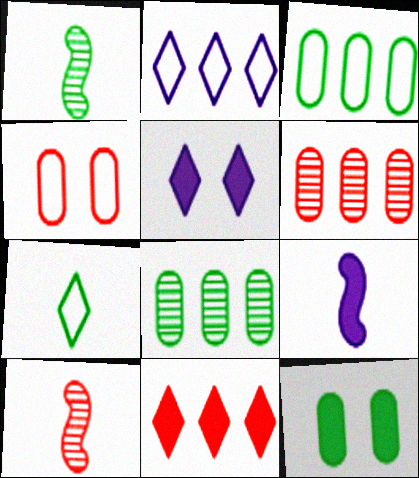[[2, 10, 12], 
[3, 5, 10], 
[4, 10, 11], 
[9, 11, 12]]